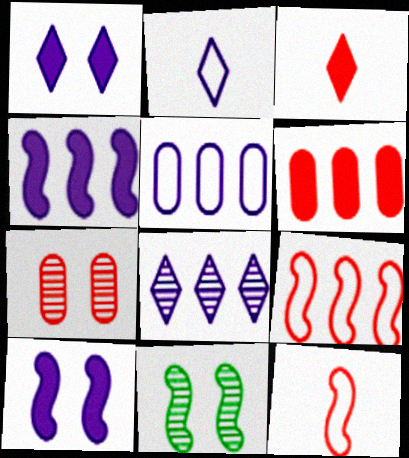[[1, 2, 8], 
[2, 6, 11], 
[3, 5, 11], 
[3, 7, 9], 
[4, 5, 8], 
[4, 11, 12]]